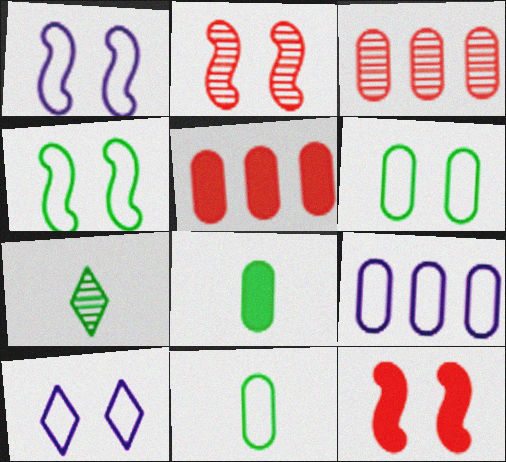[[1, 5, 7], 
[7, 9, 12]]